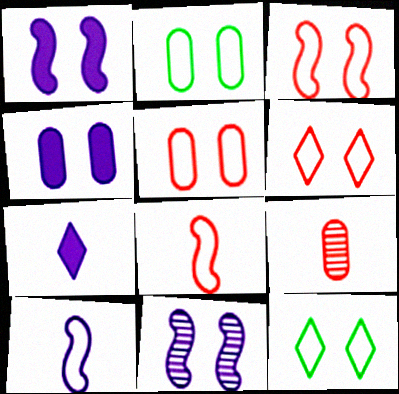[[3, 5, 6]]